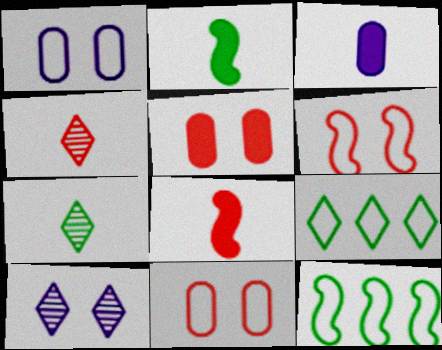[]